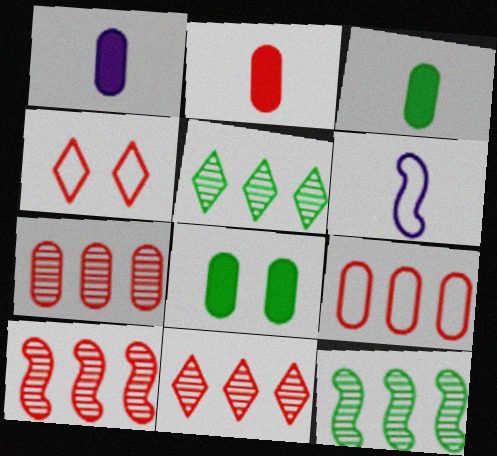[[1, 2, 3], 
[1, 4, 12], 
[2, 4, 10], 
[6, 8, 11], 
[7, 10, 11]]